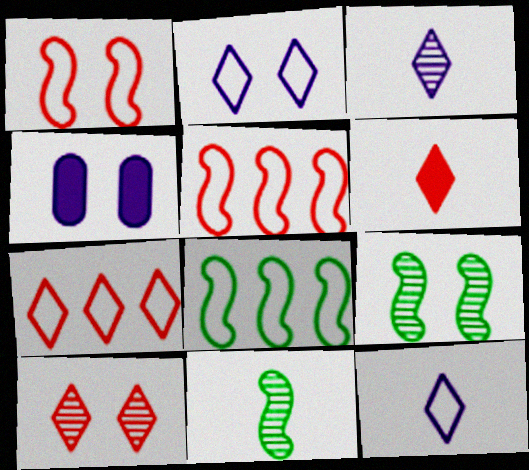[[4, 7, 11], 
[6, 7, 10]]